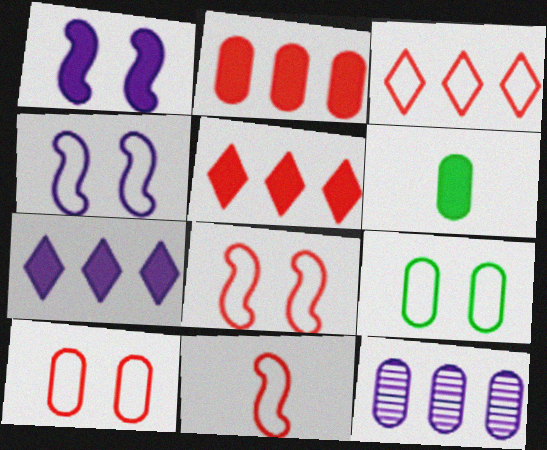[[1, 5, 6], 
[3, 10, 11], 
[6, 10, 12]]